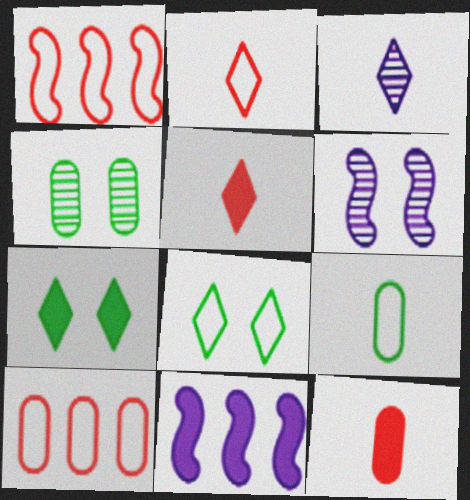[[2, 4, 11], 
[7, 11, 12]]